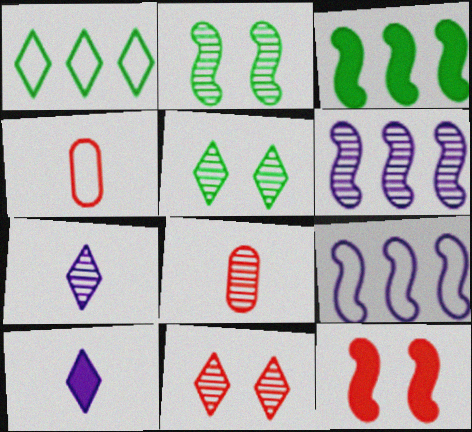[[1, 10, 11], 
[5, 6, 8]]